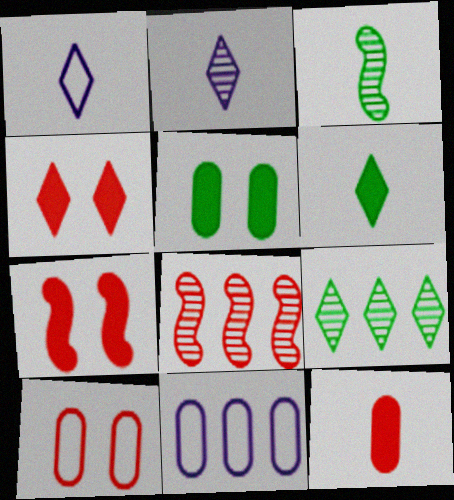[[1, 3, 12], 
[1, 4, 9], 
[1, 5, 8], 
[3, 4, 11]]